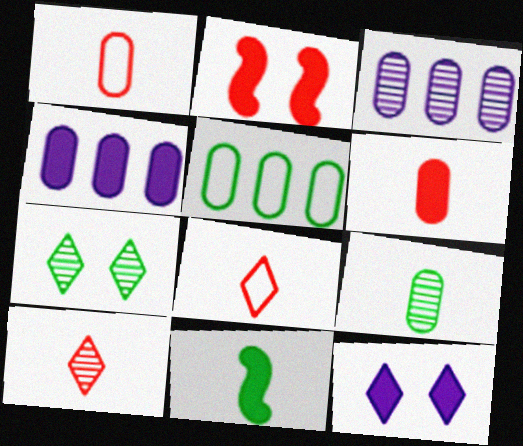[[5, 7, 11]]